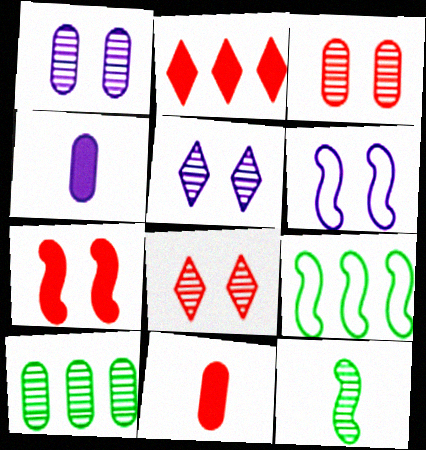[[2, 7, 11], 
[4, 8, 9], 
[5, 9, 11]]